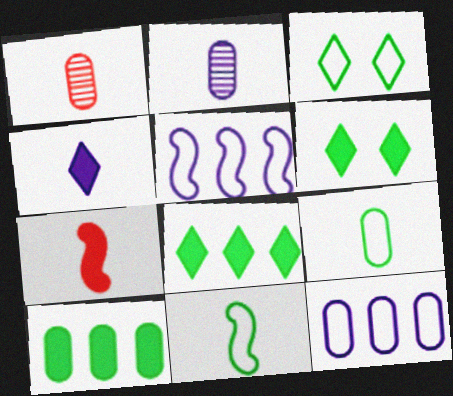[[1, 4, 11], 
[1, 5, 6]]